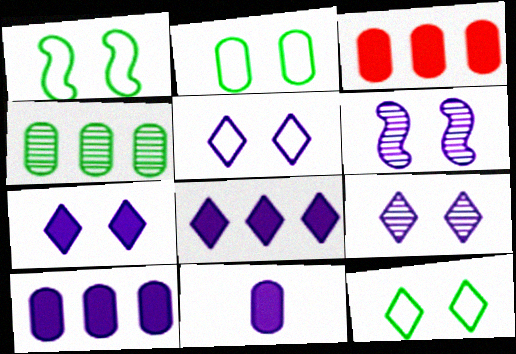[[1, 2, 12], 
[5, 7, 9]]